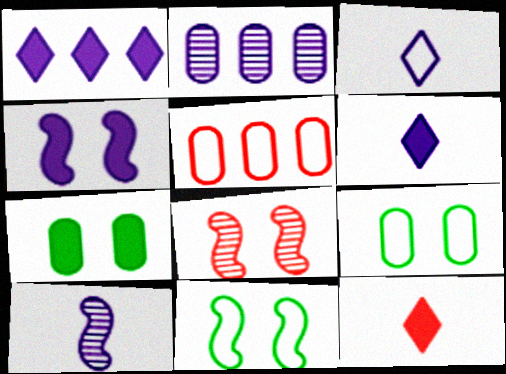[[2, 3, 4], 
[2, 11, 12], 
[3, 5, 11], 
[4, 8, 11], 
[5, 8, 12]]